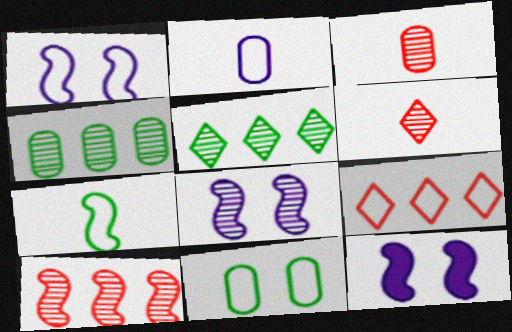[[1, 8, 12], 
[3, 5, 8], 
[4, 6, 8], 
[7, 10, 12]]